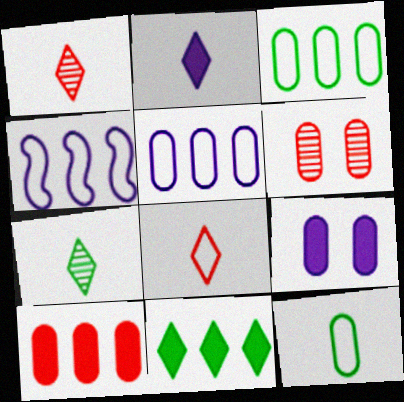[[2, 7, 8]]